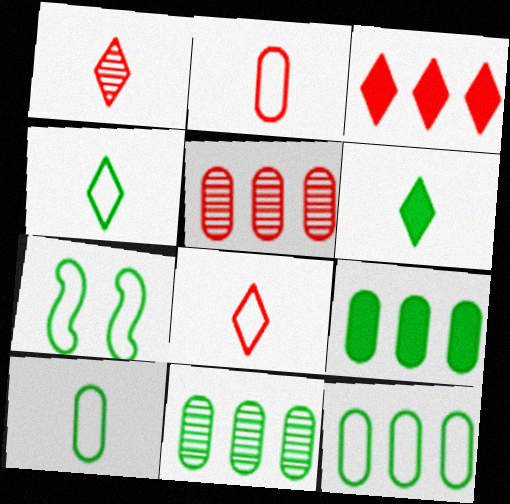[[4, 7, 12], 
[6, 7, 11], 
[9, 11, 12]]